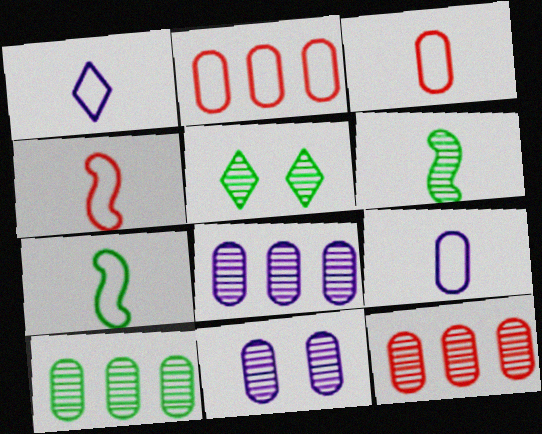[[1, 3, 7], 
[5, 6, 10], 
[8, 10, 12]]